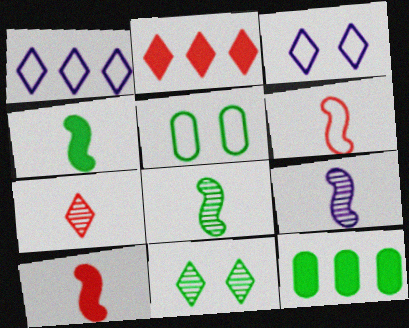[[1, 5, 6], 
[2, 5, 9], 
[4, 6, 9]]